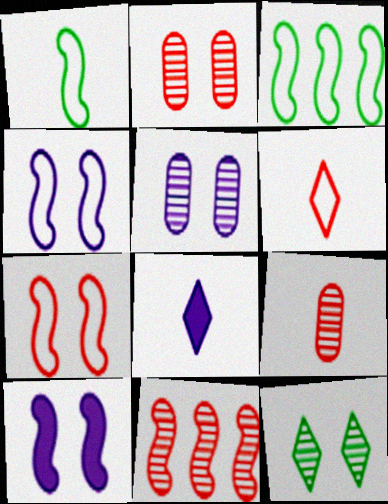[[1, 8, 9], 
[1, 10, 11], 
[2, 3, 8]]